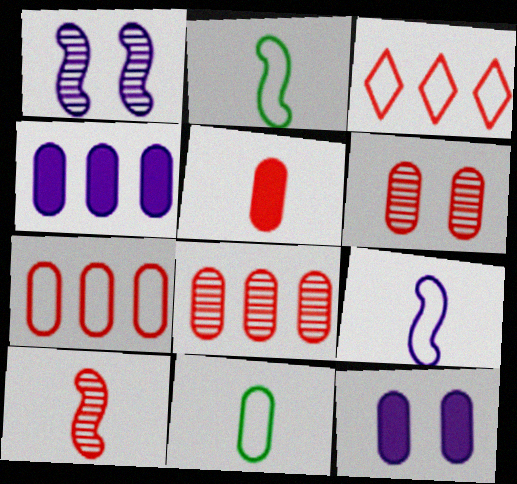[[4, 6, 11], 
[5, 6, 7], 
[8, 11, 12]]